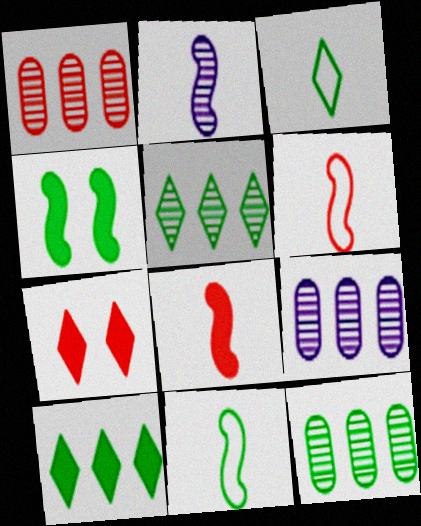[[1, 6, 7], 
[1, 9, 12], 
[2, 8, 11], 
[3, 4, 12], 
[7, 9, 11]]